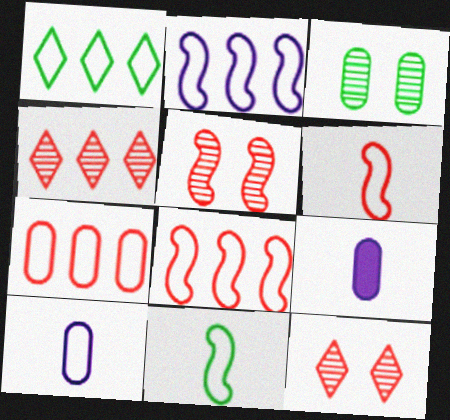[[1, 2, 7], 
[1, 5, 9], 
[3, 7, 9]]